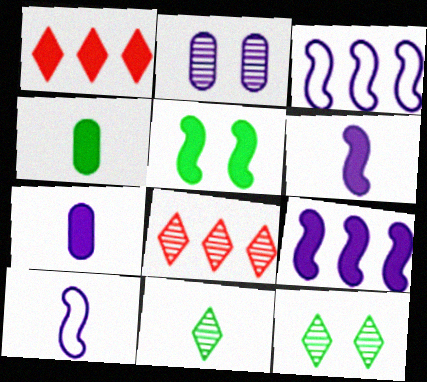[[1, 5, 7]]